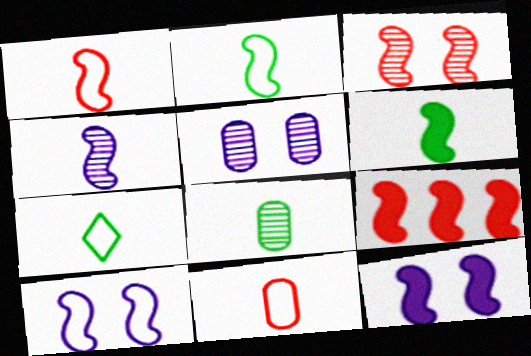[[1, 3, 9], 
[1, 4, 6], 
[5, 7, 9], 
[6, 7, 8], 
[6, 9, 12]]